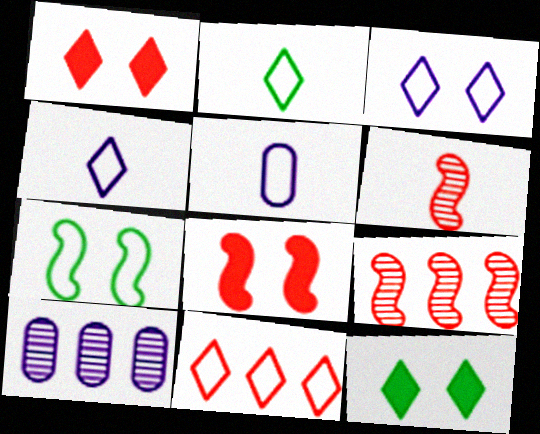[[2, 3, 11], 
[2, 8, 10], 
[5, 7, 11], 
[5, 9, 12]]